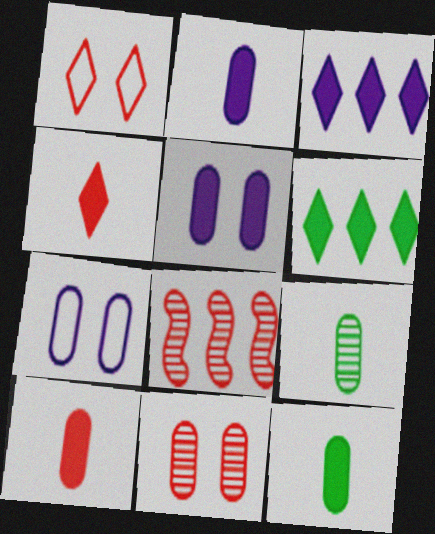[[1, 8, 10], 
[2, 10, 12]]